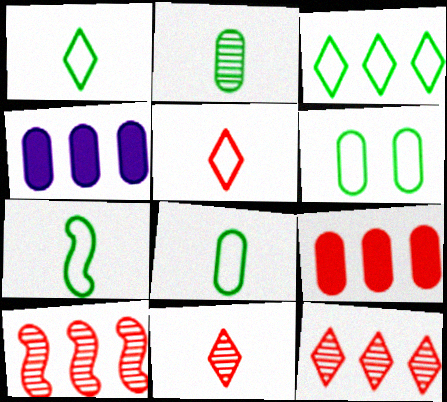[[1, 7, 8], 
[3, 4, 10], 
[3, 6, 7]]